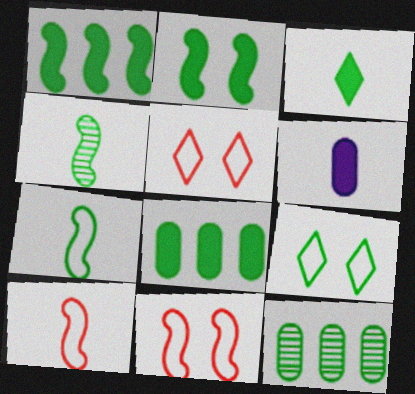[[2, 3, 8], 
[4, 8, 9]]